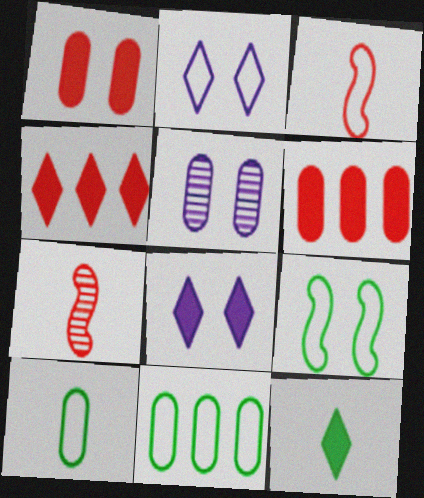[[2, 3, 11], 
[4, 8, 12], 
[5, 6, 10], 
[7, 8, 11]]